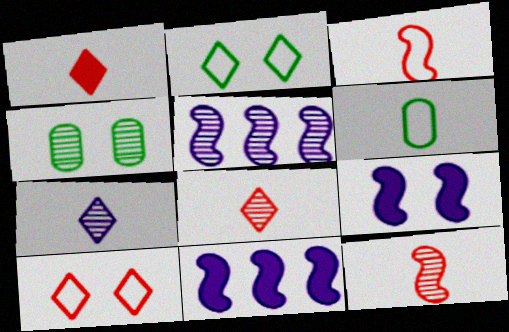[[4, 5, 8], 
[4, 9, 10]]